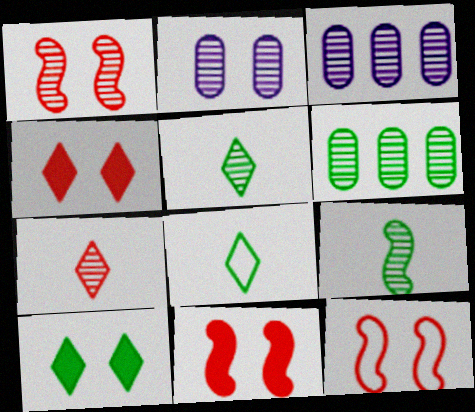[[1, 3, 5], 
[1, 11, 12], 
[2, 10, 12], 
[3, 8, 11]]